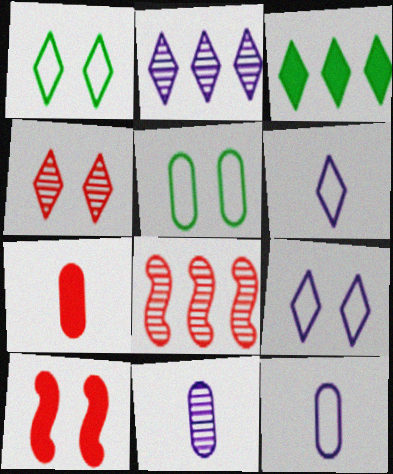[[3, 4, 6]]